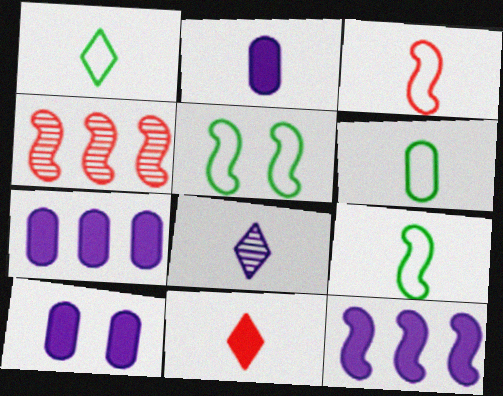[[1, 4, 10], 
[1, 6, 9], 
[1, 8, 11], 
[2, 7, 10]]